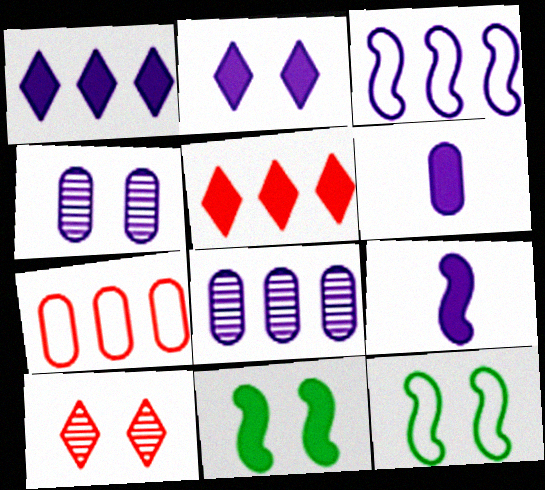[[1, 3, 8], 
[5, 6, 11]]